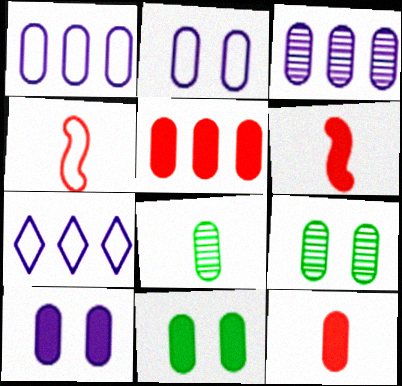[[1, 9, 12], 
[2, 5, 8], 
[6, 7, 9]]